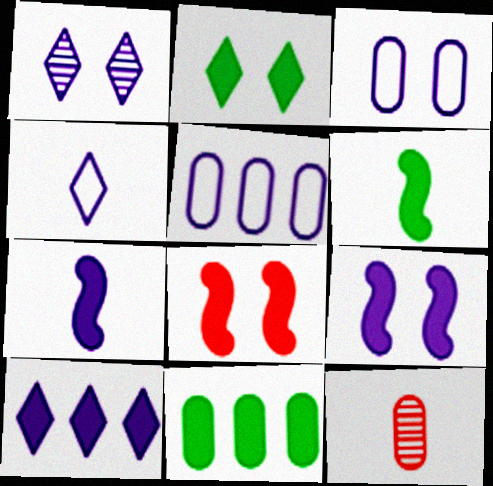[[1, 3, 9], 
[1, 4, 10], 
[1, 5, 7], 
[2, 6, 11], 
[3, 11, 12], 
[4, 6, 12]]